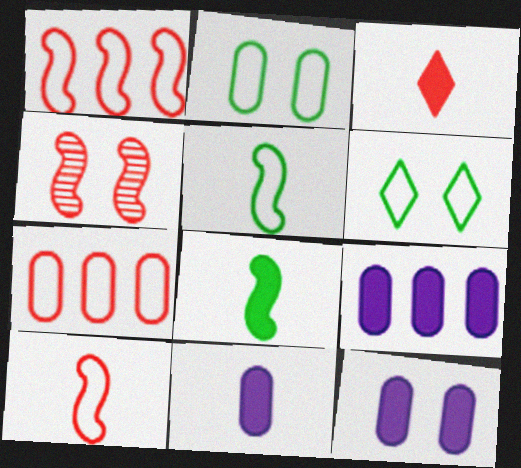[[3, 4, 7], 
[3, 8, 11], 
[4, 6, 12], 
[9, 11, 12]]